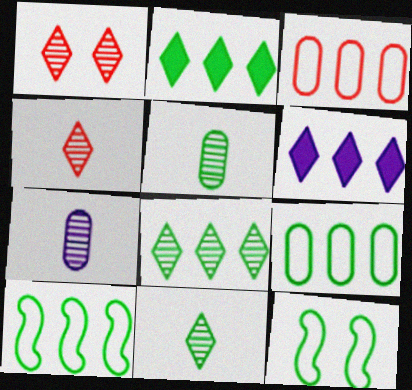[[2, 5, 12]]